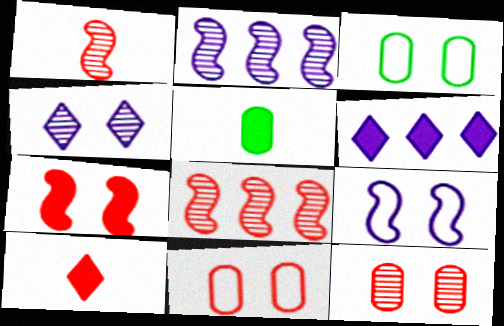[[1, 3, 6], 
[2, 3, 10], 
[3, 4, 7], 
[5, 6, 7], 
[8, 10, 11]]